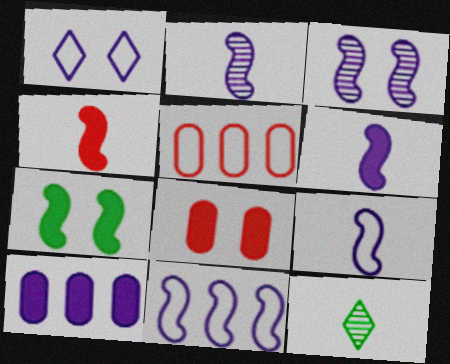[[1, 2, 10], 
[2, 6, 9], 
[3, 6, 11], 
[8, 11, 12]]